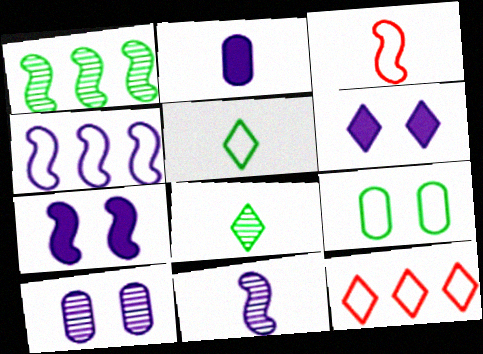[[1, 3, 7], 
[2, 3, 8], 
[4, 7, 11], 
[6, 8, 12]]